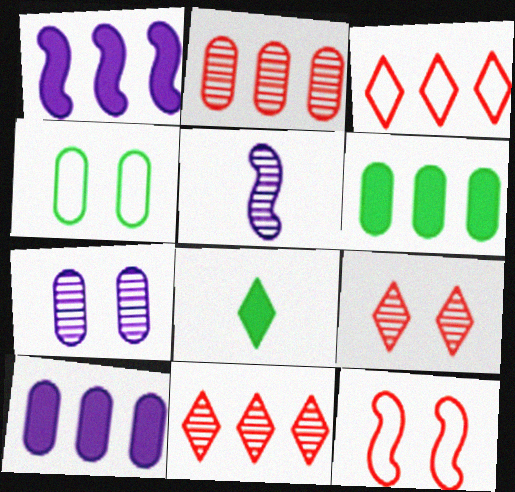[]